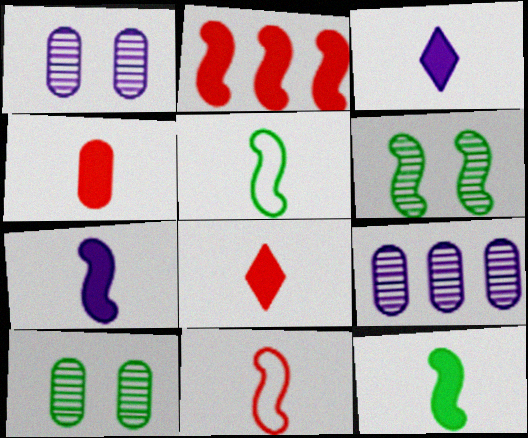[[3, 4, 12]]